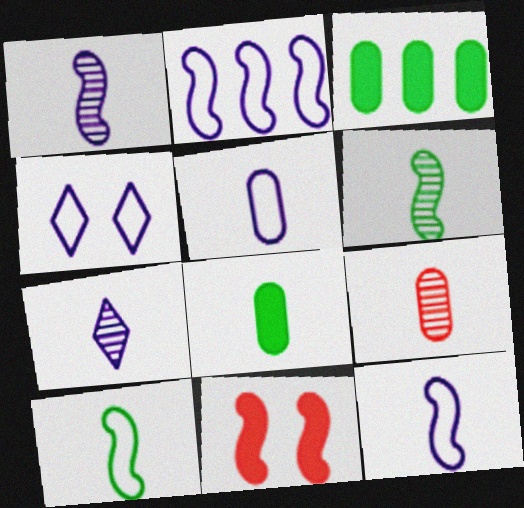[[2, 4, 5], 
[2, 6, 11], 
[5, 8, 9], 
[6, 7, 9]]